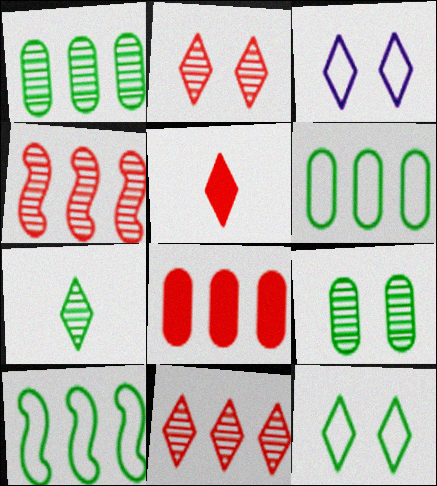[]